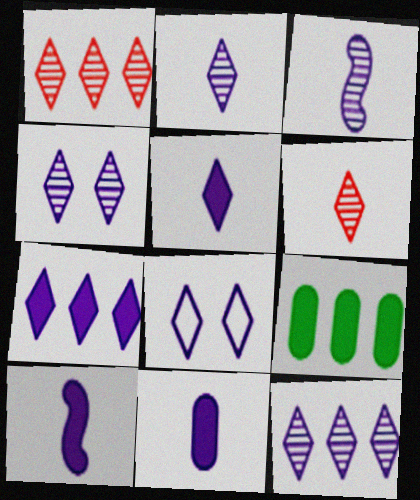[[2, 4, 12], 
[2, 7, 8], 
[5, 8, 12], 
[5, 10, 11]]